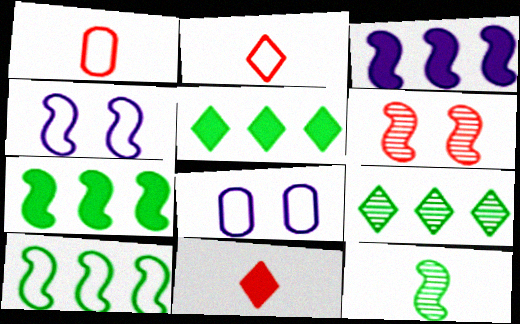[[2, 8, 10]]